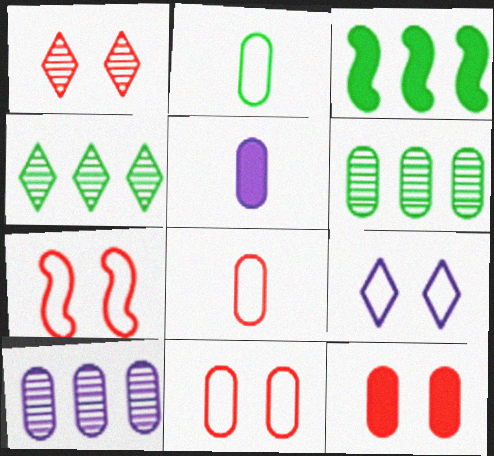[[1, 7, 12], 
[2, 10, 12], 
[4, 5, 7], 
[5, 6, 11]]